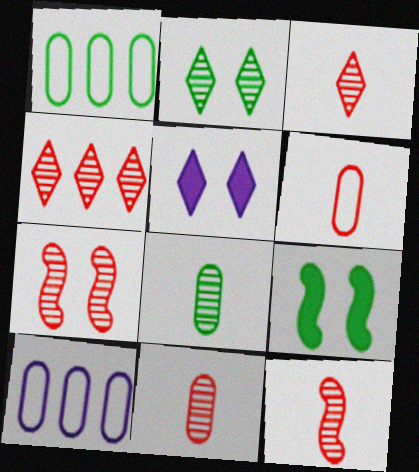[[1, 5, 12], 
[3, 9, 10], 
[3, 11, 12], 
[4, 7, 11]]